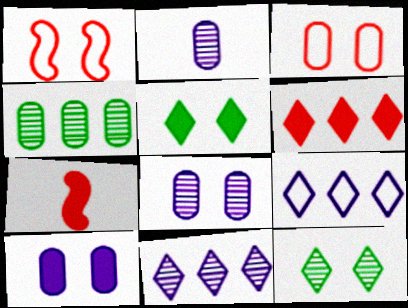[[1, 5, 8], 
[1, 10, 12]]